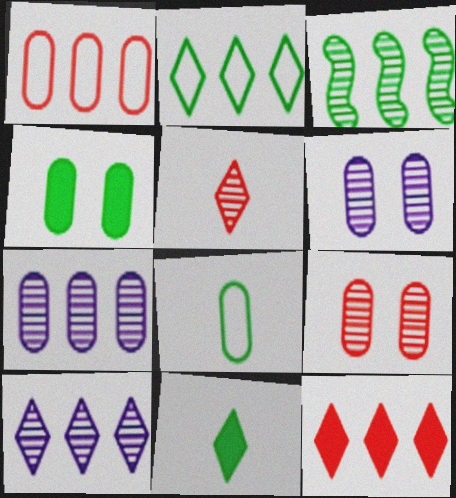[[2, 10, 12], 
[3, 5, 6]]